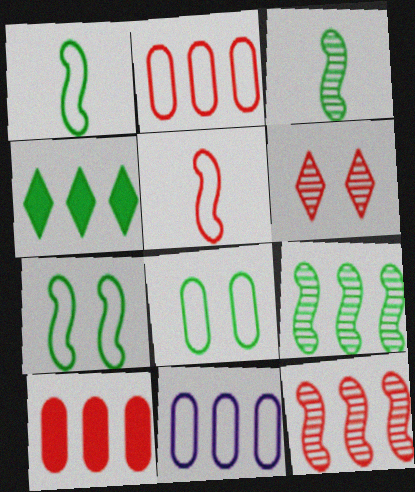[[3, 4, 8], 
[4, 11, 12], 
[5, 6, 10]]